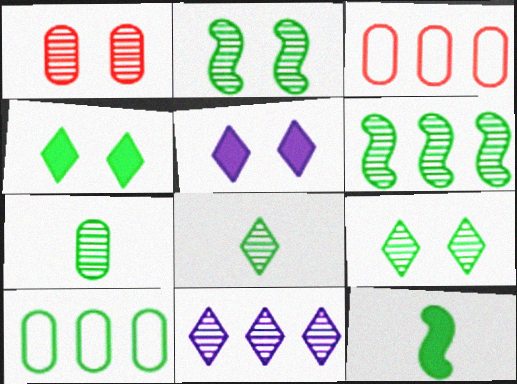[[6, 7, 9], 
[9, 10, 12]]